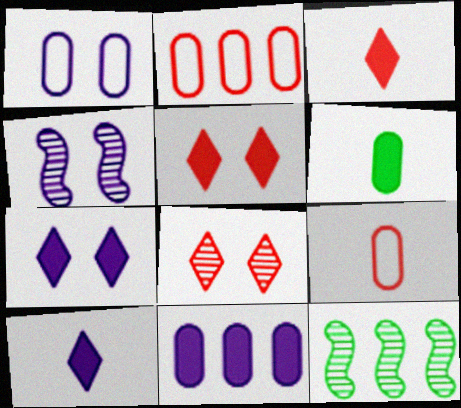[[1, 3, 12], 
[1, 4, 7], 
[7, 9, 12]]